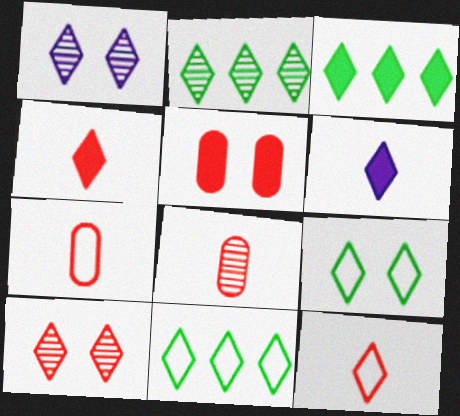[[1, 3, 12], 
[1, 4, 11], 
[2, 3, 11], 
[6, 10, 11]]